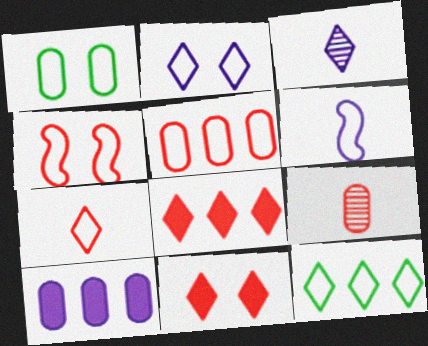[[1, 2, 4], 
[1, 9, 10], 
[2, 7, 12], 
[3, 11, 12], 
[4, 5, 7], 
[4, 8, 9]]